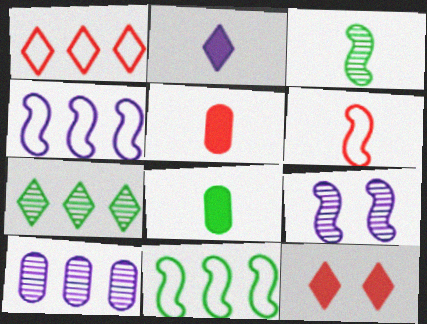[[1, 8, 9]]